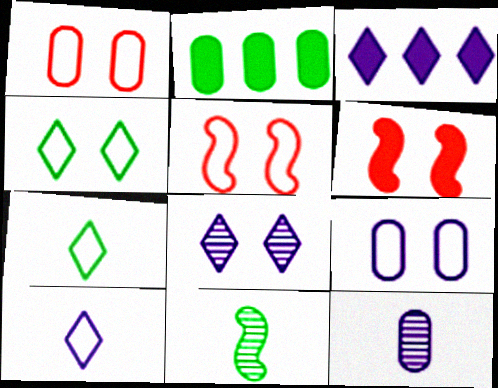[[1, 2, 12], 
[1, 3, 11], 
[2, 4, 11], 
[3, 8, 10], 
[4, 5, 9]]